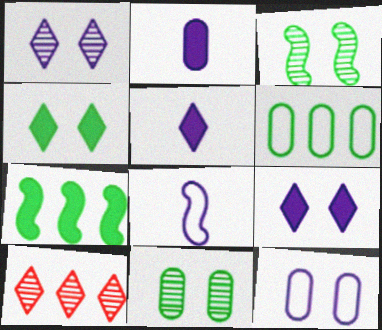[]